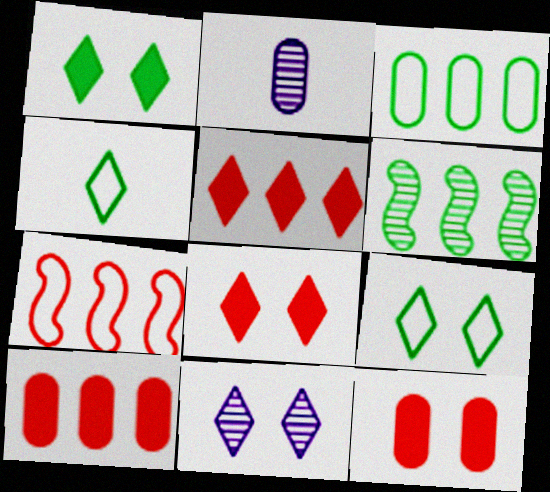[[1, 2, 7], 
[2, 3, 12], 
[4, 5, 11], 
[8, 9, 11]]